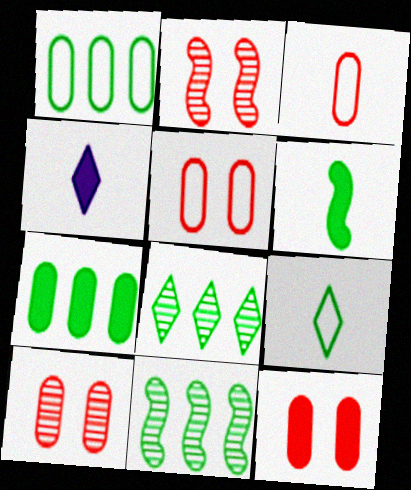[[1, 2, 4], 
[4, 5, 11], 
[5, 10, 12]]